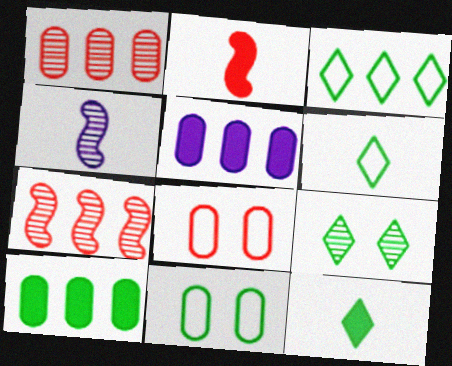[[1, 4, 9], 
[3, 5, 7], 
[3, 9, 12]]